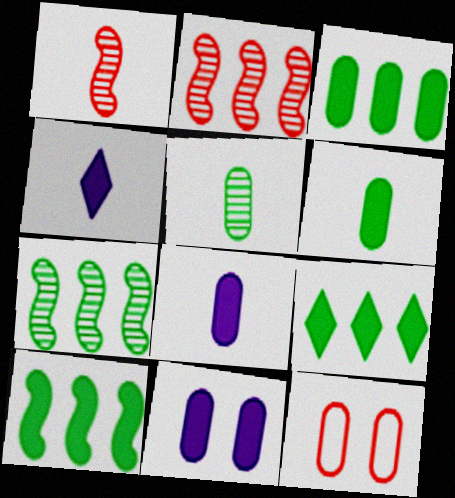[[3, 9, 10], 
[4, 7, 12]]